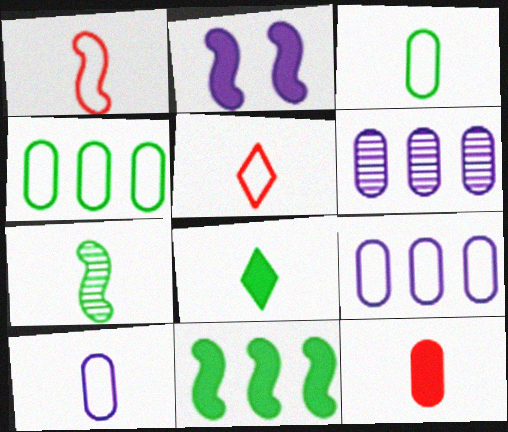[[3, 7, 8]]